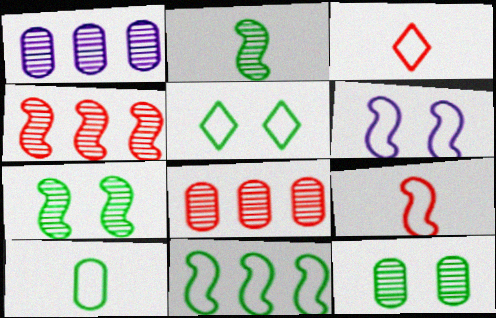[[5, 10, 11], 
[6, 9, 11]]